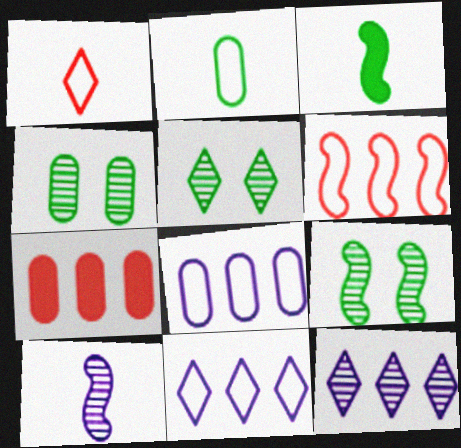[[4, 5, 9]]